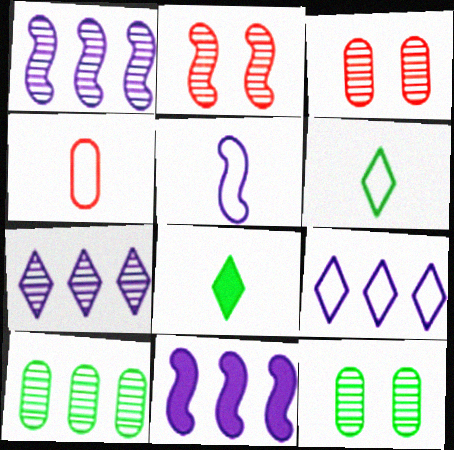[[3, 6, 11], 
[4, 5, 6]]